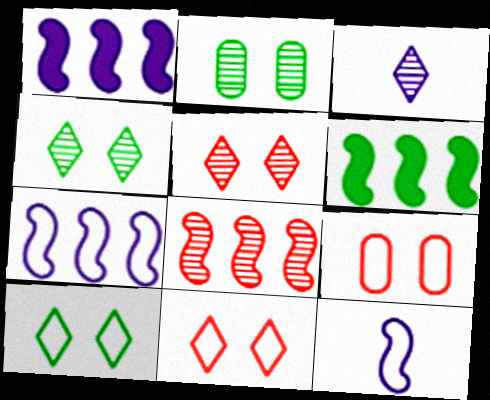[[2, 3, 8], 
[3, 6, 9], 
[6, 7, 8]]